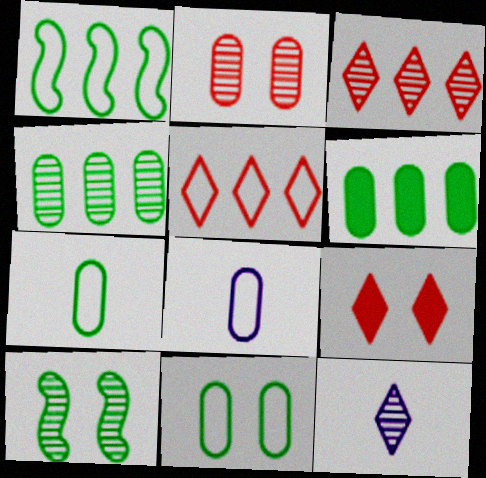[[2, 6, 8]]